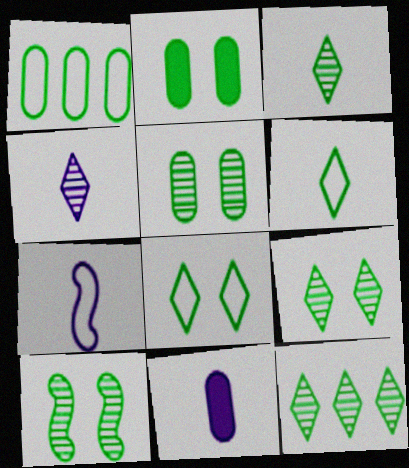[[2, 8, 10], 
[3, 9, 12], 
[4, 7, 11], 
[5, 9, 10]]